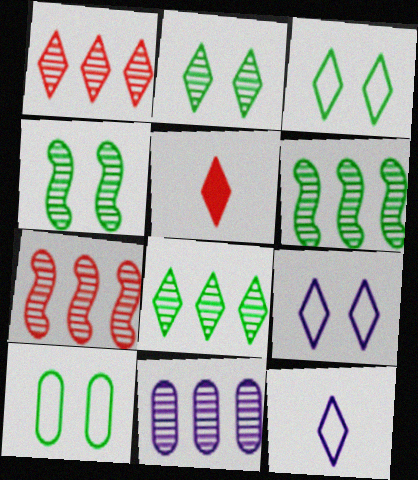[[1, 6, 11], 
[5, 8, 9], 
[7, 8, 11]]